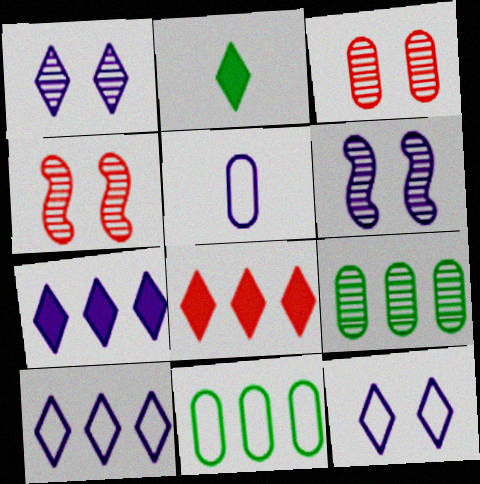[[5, 6, 7]]